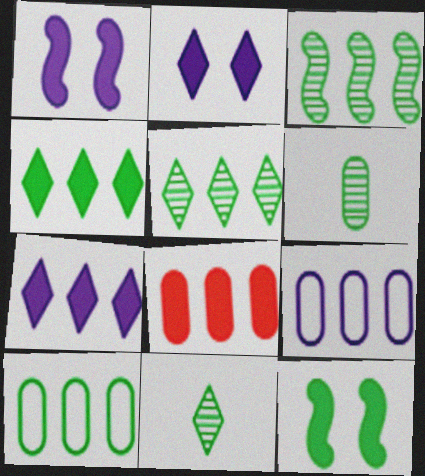[[3, 4, 10], 
[10, 11, 12]]